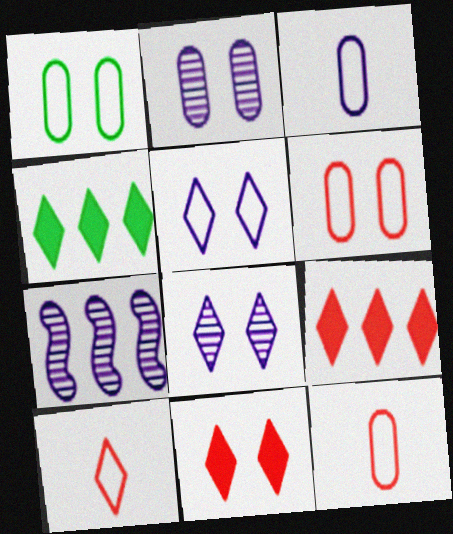[[4, 8, 10]]